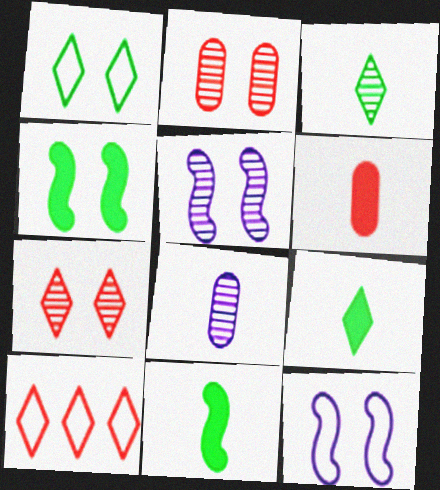[[4, 8, 10]]